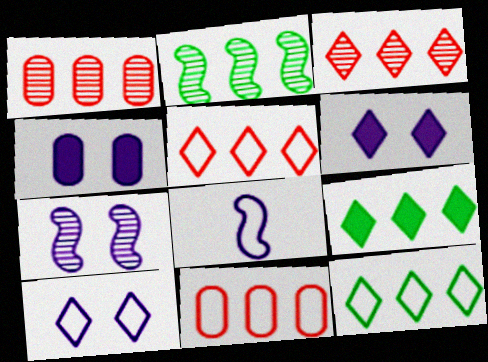[[4, 7, 10]]